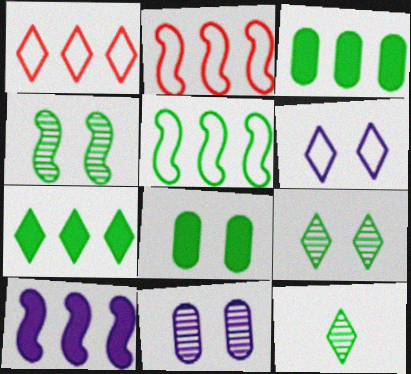[[5, 8, 12]]